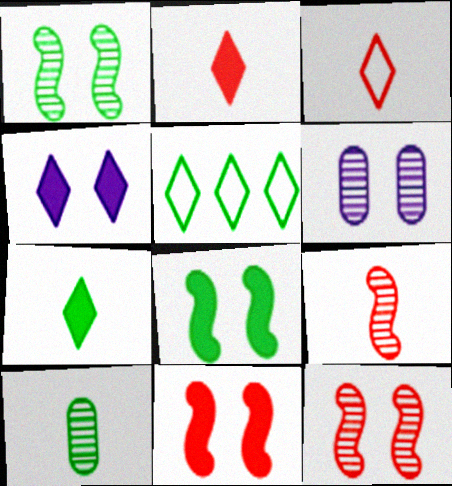[[5, 8, 10]]